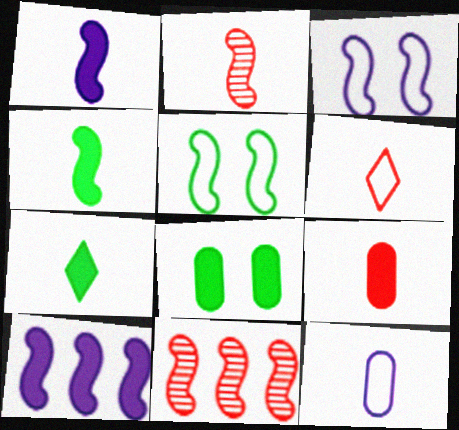[[1, 5, 11], 
[1, 7, 9], 
[2, 5, 10], 
[2, 6, 9], 
[2, 7, 12], 
[3, 4, 11]]